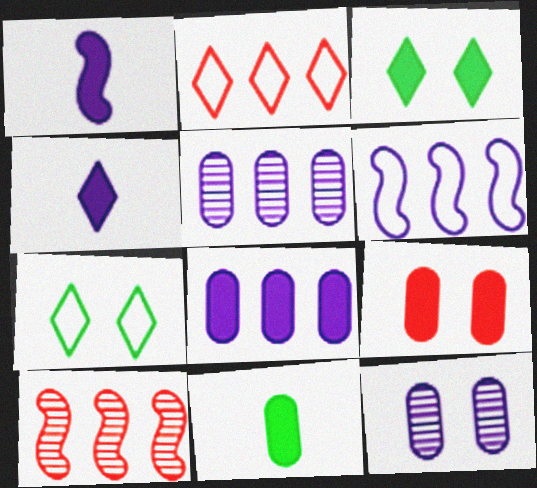[[4, 6, 12], 
[8, 9, 11]]